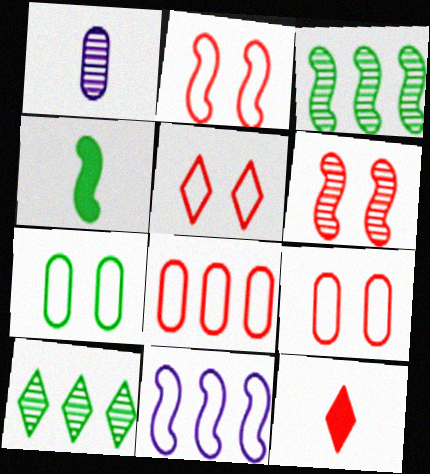[[1, 6, 10], 
[2, 5, 9], 
[4, 6, 11], 
[4, 7, 10], 
[6, 8, 12]]